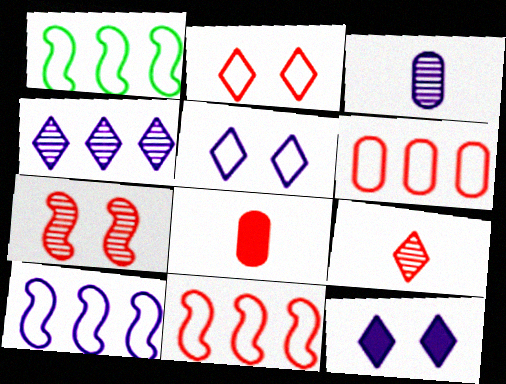[[1, 10, 11], 
[3, 10, 12]]